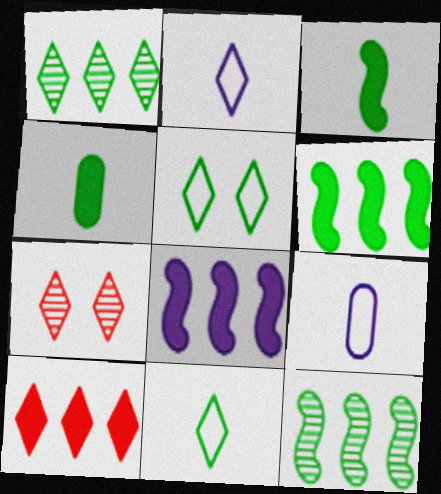[[4, 5, 12], 
[6, 7, 9]]